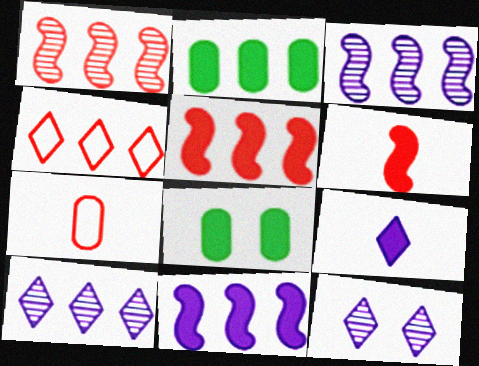[[2, 3, 4], 
[5, 8, 9]]